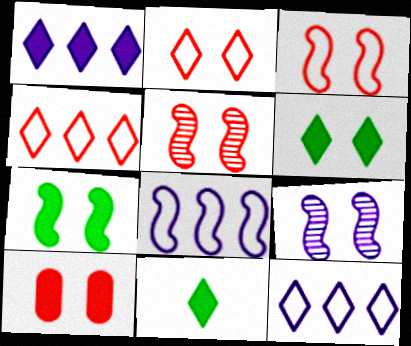[[2, 5, 10], 
[3, 7, 9]]